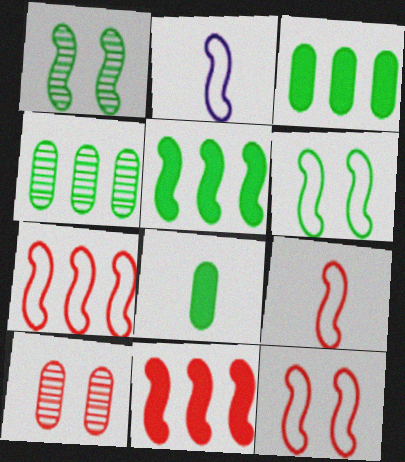[[1, 2, 11], 
[2, 6, 7], 
[7, 9, 12]]